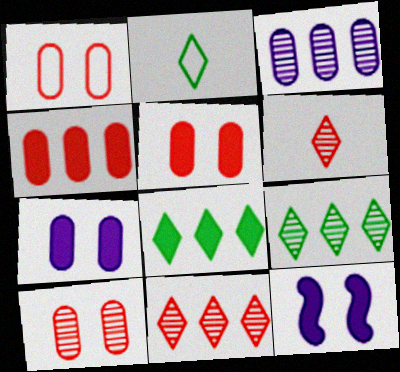[[1, 5, 10]]